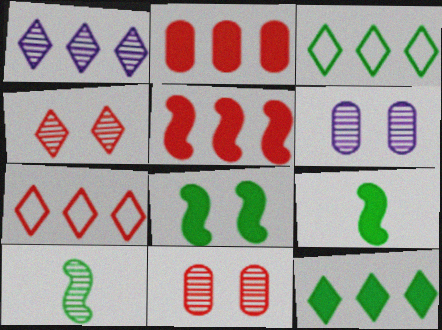[[1, 7, 12], 
[1, 10, 11], 
[6, 7, 9]]